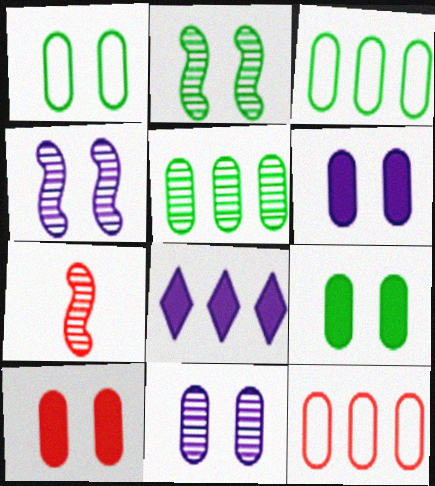[[1, 7, 8], 
[1, 10, 11], 
[6, 9, 10]]